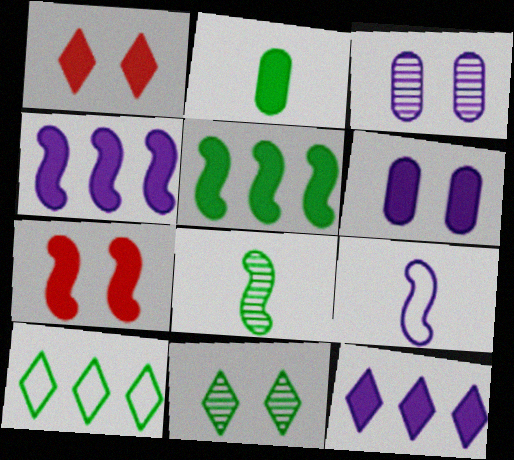[[1, 2, 4], 
[2, 7, 12], 
[3, 9, 12]]